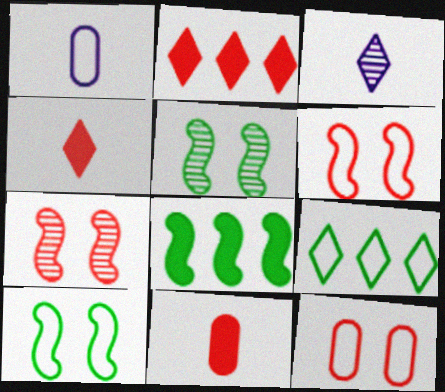[[1, 2, 5], 
[1, 6, 9], 
[3, 8, 12]]